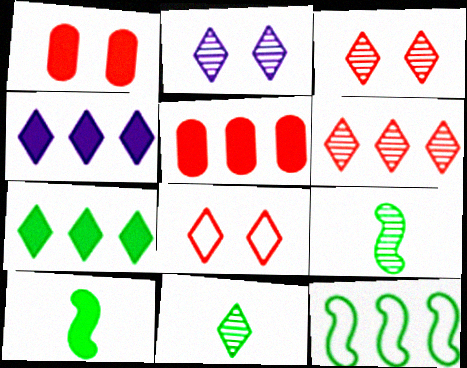[[1, 4, 10], 
[2, 6, 11], 
[4, 8, 11]]